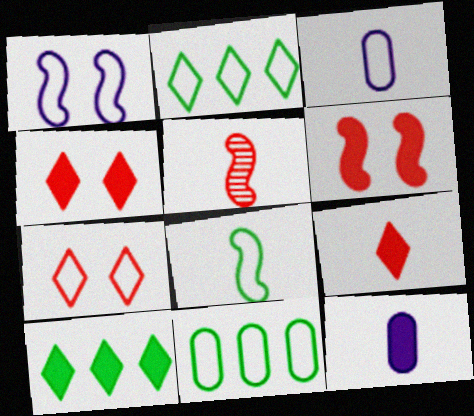[[6, 10, 12]]